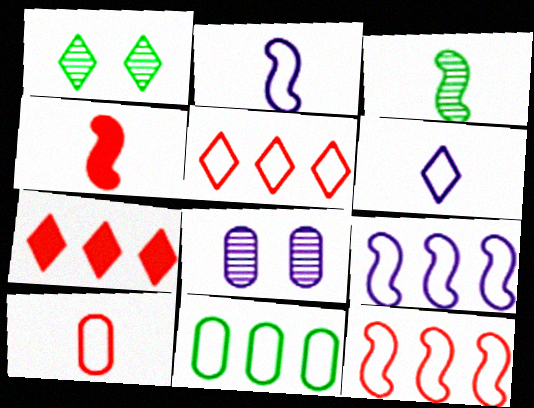[[1, 6, 7], 
[2, 3, 4], 
[5, 9, 11]]